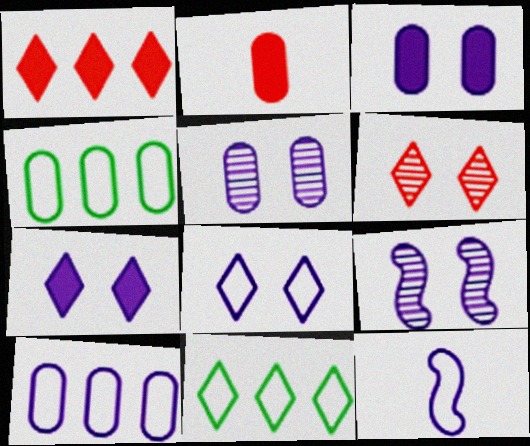[[2, 4, 5], 
[2, 9, 11], 
[3, 8, 9], 
[8, 10, 12]]